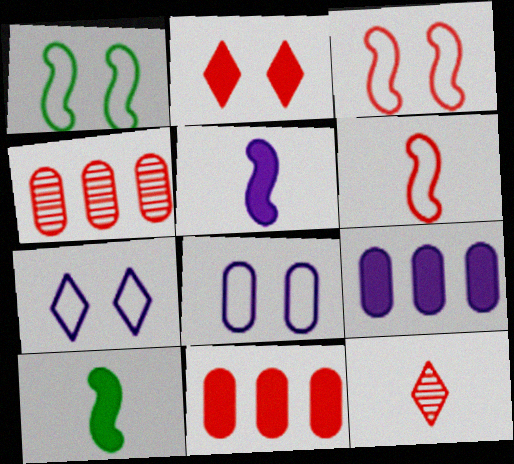[[1, 9, 12], 
[2, 4, 6], 
[2, 9, 10], 
[3, 11, 12], 
[4, 7, 10]]